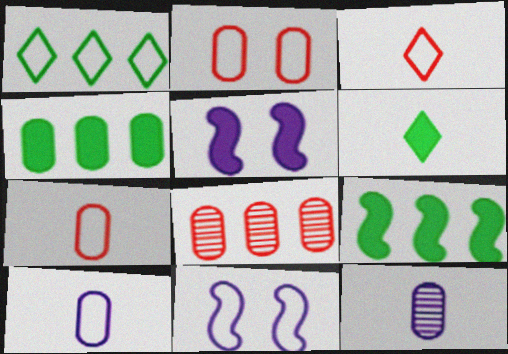[[1, 7, 11], 
[2, 4, 12], 
[6, 8, 11]]